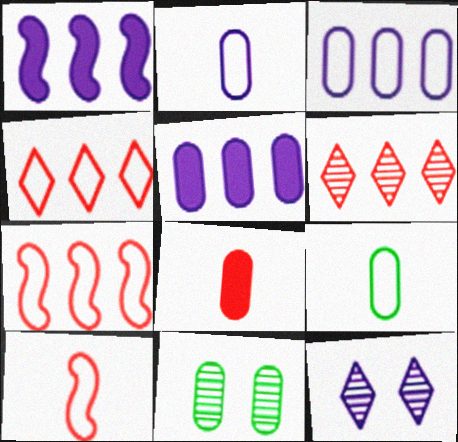[[1, 2, 12], 
[3, 8, 11]]